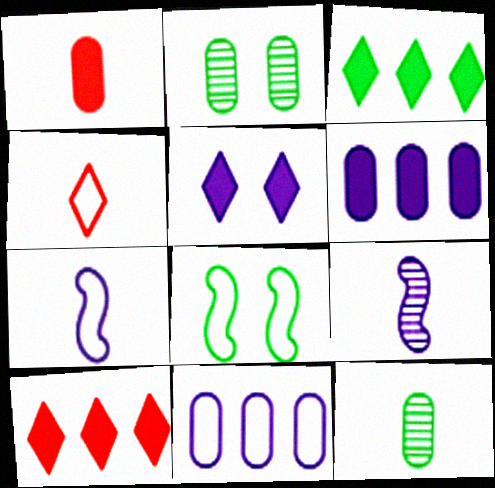[[1, 2, 11], 
[2, 7, 10], 
[3, 8, 12], 
[4, 8, 11], 
[5, 9, 11]]